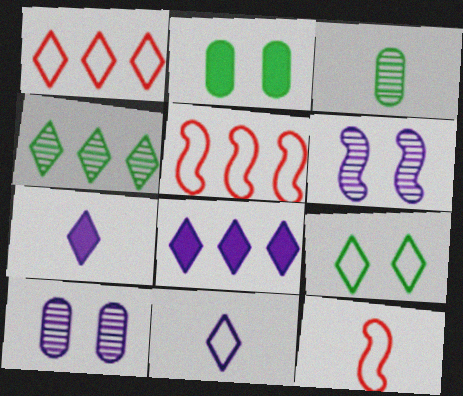[[1, 4, 8], 
[1, 9, 11], 
[3, 7, 12]]